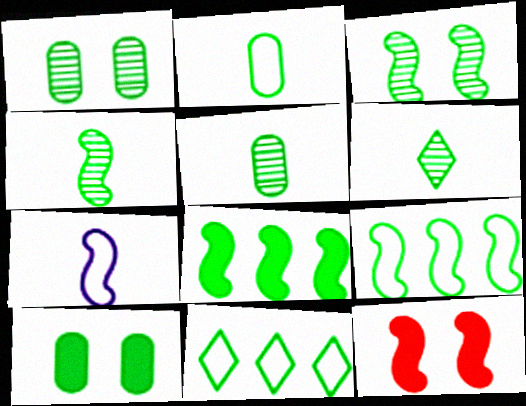[[4, 5, 6], 
[4, 10, 11], 
[6, 9, 10]]